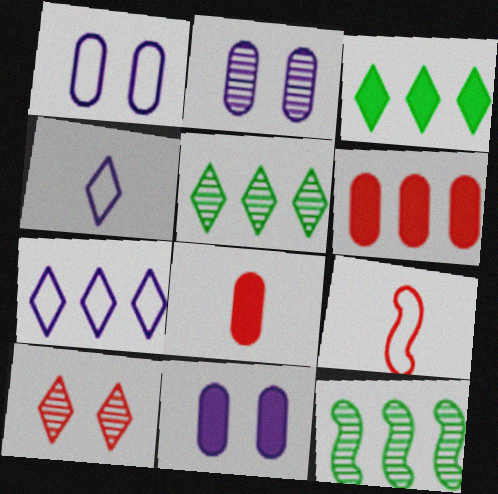[[1, 2, 11], 
[2, 3, 9], 
[3, 4, 10], 
[5, 9, 11], 
[6, 7, 12], 
[6, 9, 10]]